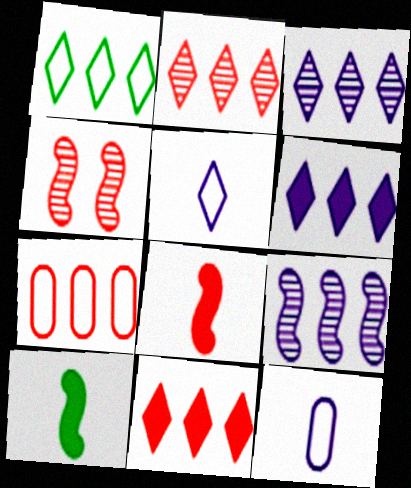[[1, 2, 6], 
[1, 3, 11]]